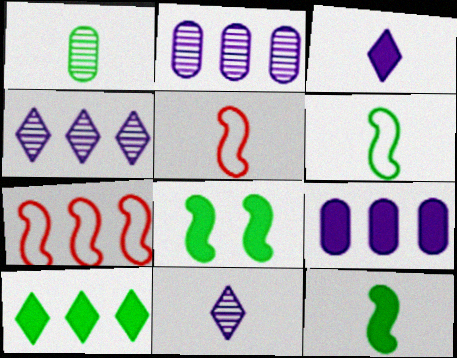[[1, 3, 5], 
[2, 7, 10]]